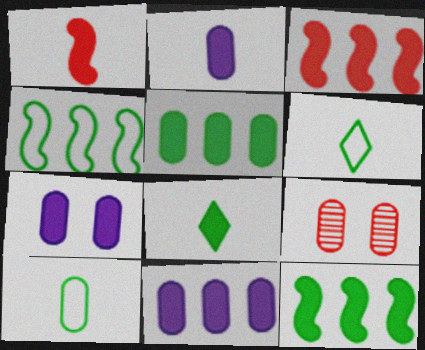[[1, 2, 8], 
[2, 7, 11], 
[3, 7, 8], 
[9, 10, 11]]